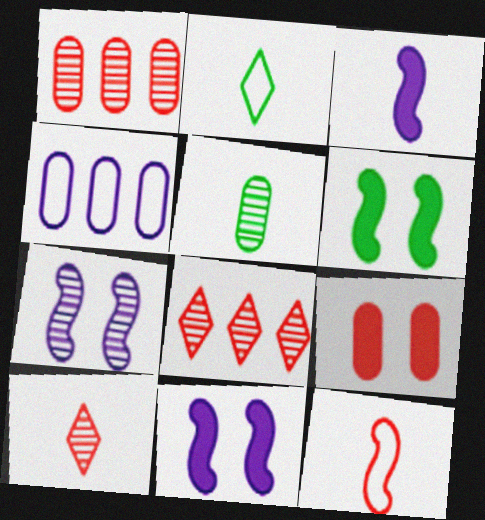[[1, 2, 11], 
[4, 5, 9], 
[4, 6, 10], 
[5, 7, 8], 
[8, 9, 12]]